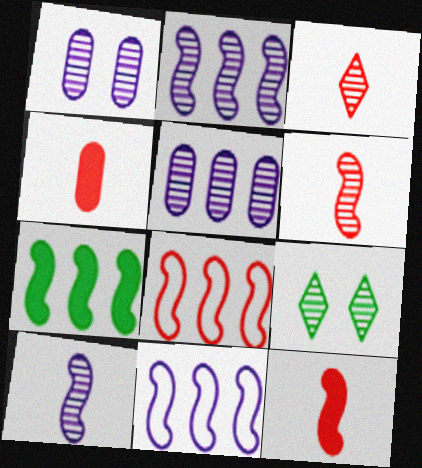[[2, 7, 8], 
[4, 9, 11], 
[5, 6, 9]]